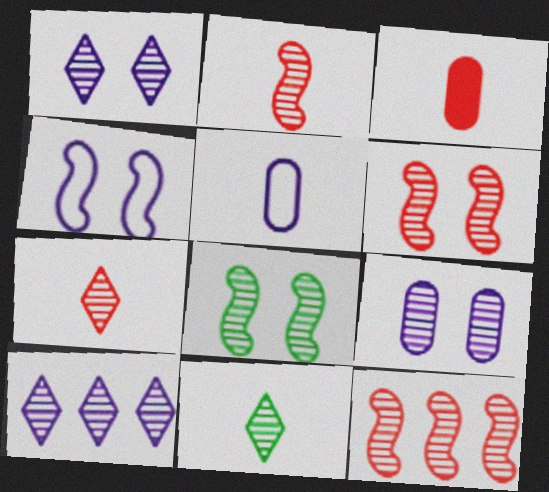[[2, 6, 12], 
[9, 11, 12]]